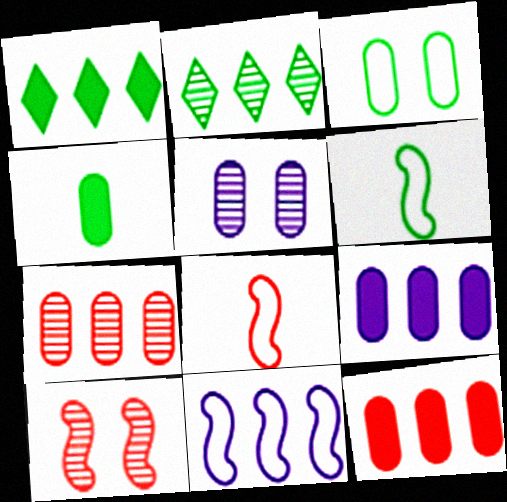[[1, 5, 8], 
[1, 7, 11], 
[2, 11, 12]]